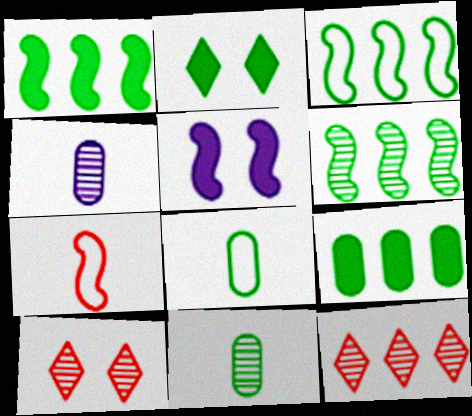[[1, 3, 6], 
[2, 3, 11], 
[2, 6, 8], 
[4, 6, 10], 
[5, 6, 7], 
[5, 8, 12]]